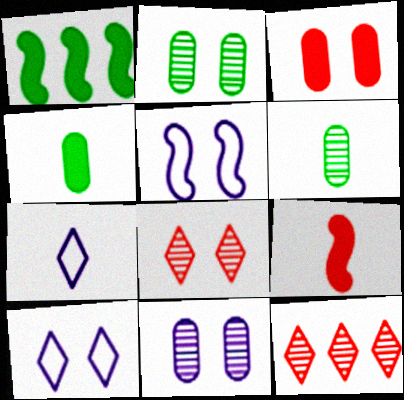[[4, 5, 12], 
[6, 7, 9]]